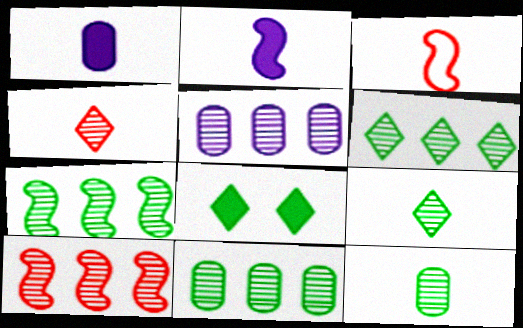[[1, 3, 9], 
[3, 5, 8], 
[5, 6, 10], 
[6, 7, 11]]